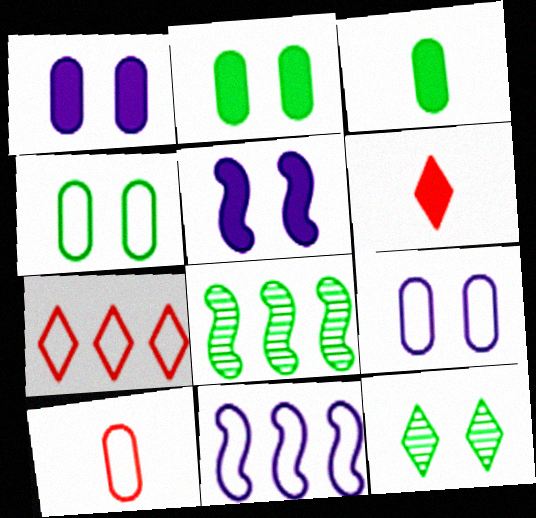[[6, 8, 9]]